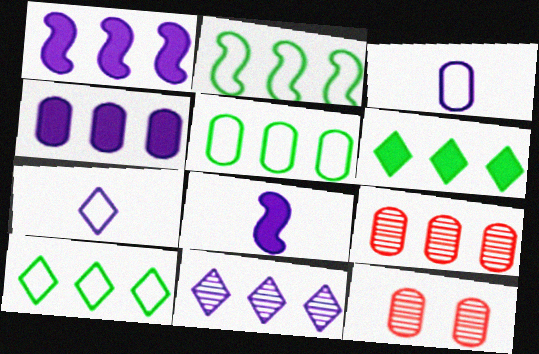[[1, 9, 10], 
[2, 5, 10], 
[4, 5, 9], 
[8, 10, 12]]